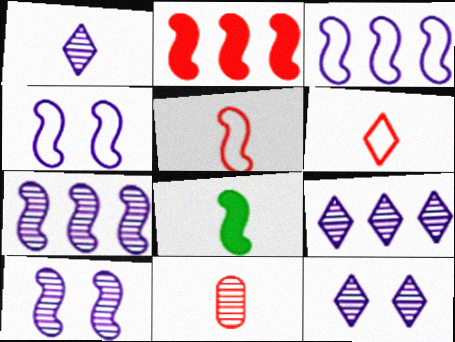[[1, 9, 12]]